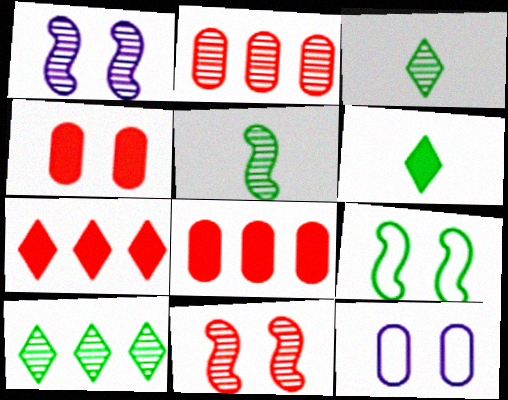[[1, 2, 3], 
[5, 7, 12]]